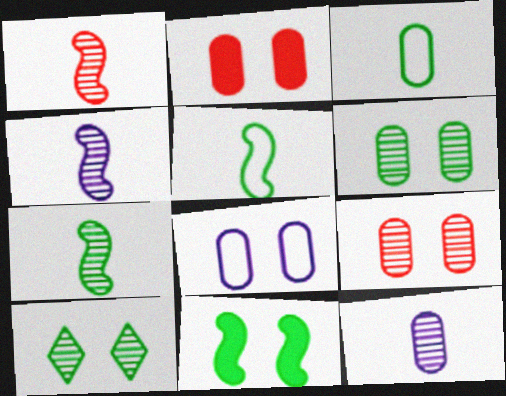[[1, 4, 7], 
[2, 6, 8]]